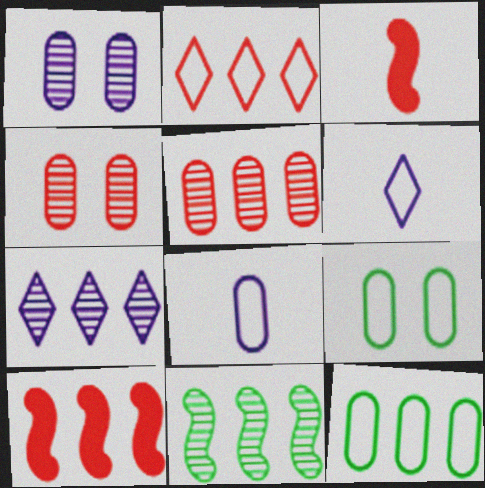[[2, 3, 4], 
[2, 5, 10], 
[3, 7, 9], 
[5, 7, 11], 
[7, 10, 12]]